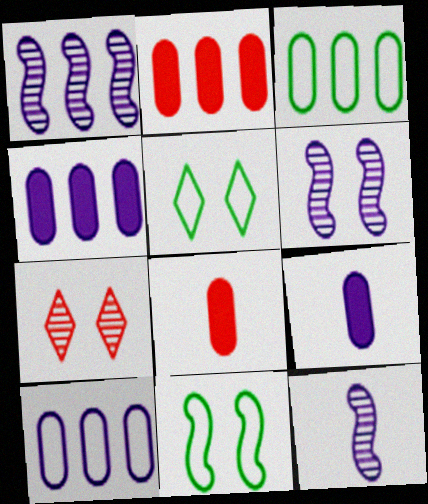[[1, 5, 8], 
[1, 6, 12], 
[2, 5, 12]]